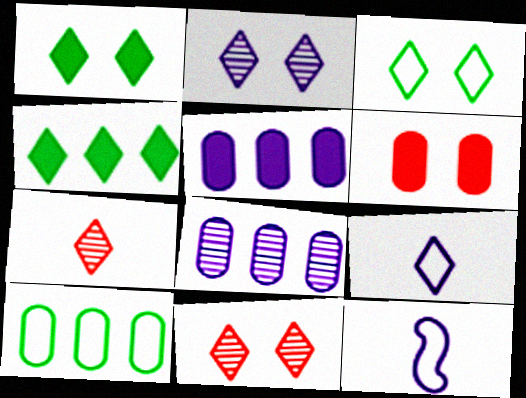[[2, 5, 12], 
[4, 9, 11]]